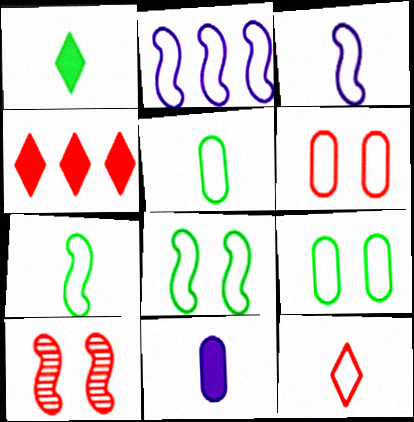[[2, 9, 12], 
[3, 5, 12]]